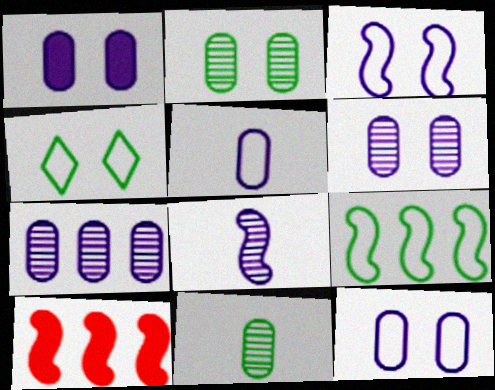[[1, 5, 7], 
[1, 6, 12]]